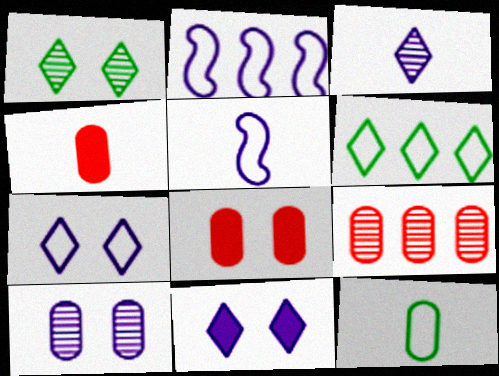[[1, 2, 4]]